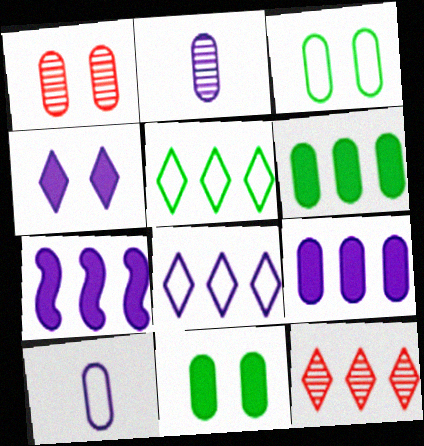[[1, 6, 10]]